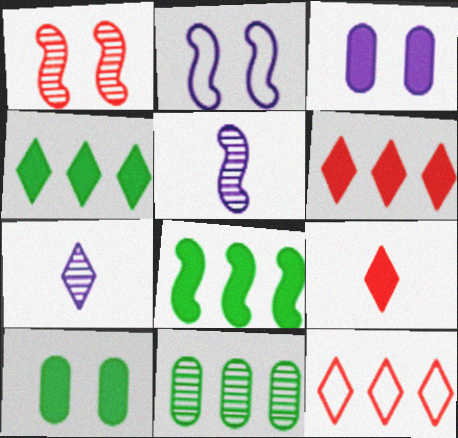[[1, 7, 11], 
[2, 9, 11], 
[3, 8, 9], 
[5, 10, 12]]